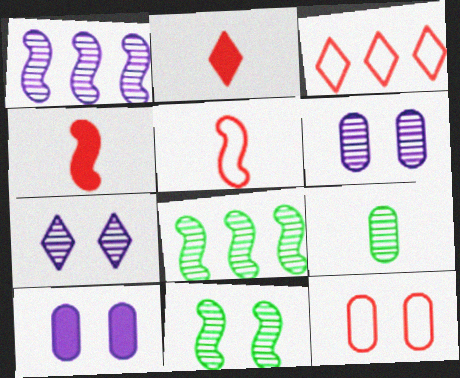[[3, 5, 12]]